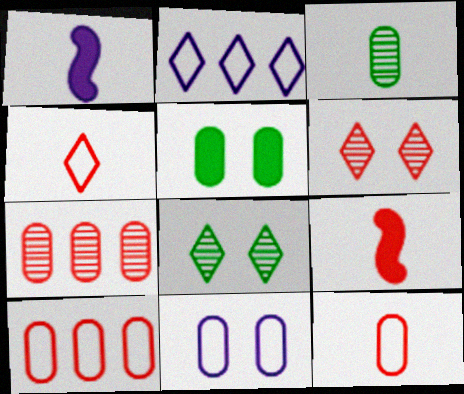[[1, 3, 4], 
[1, 8, 10], 
[6, 9, 10]]